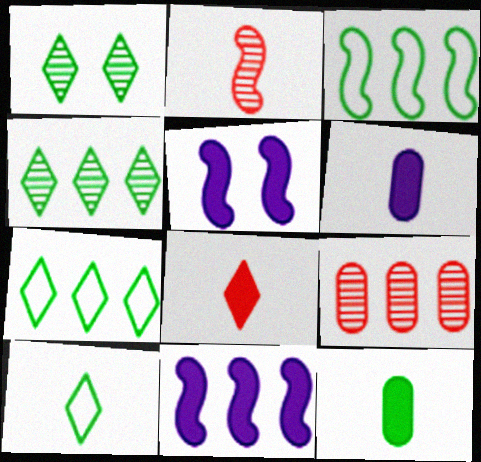[[1, 3, 12], 
[2, 3, 5], 
[2, 6, 10], 
[5, 9, 10], 
[7, 9, 11]]